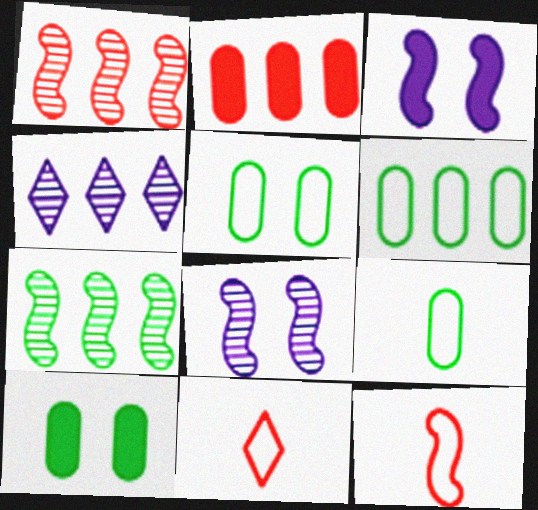[[3, 7, 12], 
[4, 10, 12], 
[5, 6, 9]]